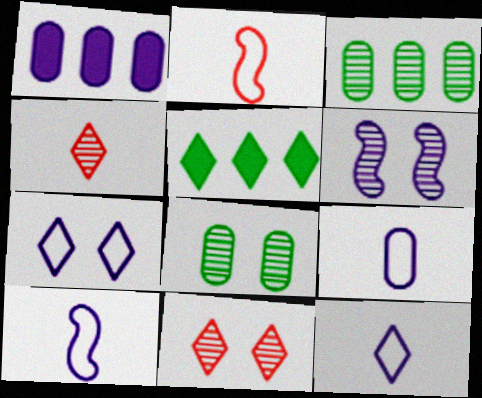[[1, 6, 12], 
[3, 4, 6], 
[4, 5, 7], 
[5, 11, 12], 
[6, 8, 11], 
[9, 10, 12]]